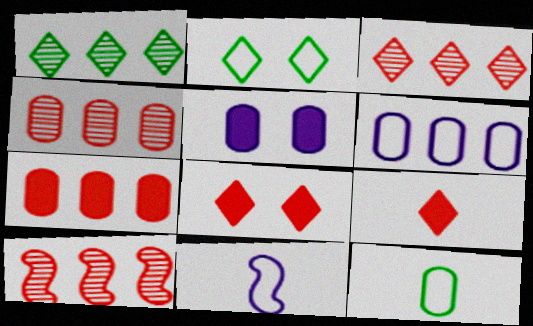[[3, 4, 10], 
[4, 5, 12]]